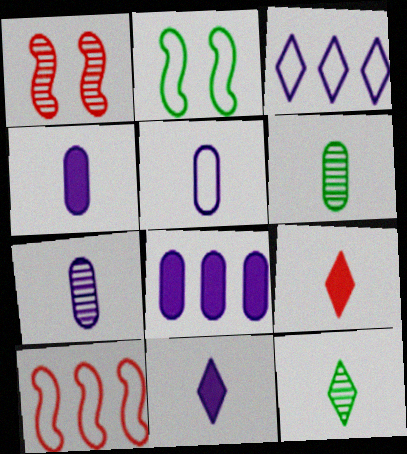[[4, 5, 7]]